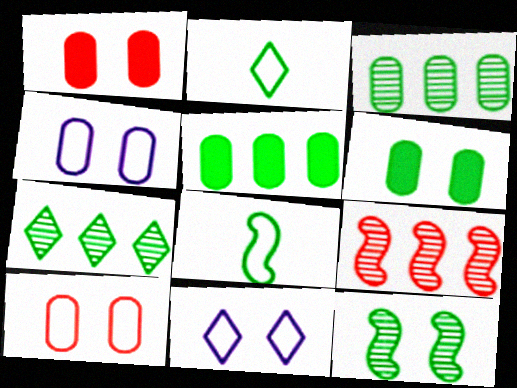[[1, 11, 12], 
[2, 5, 12], 
[6, 7, 8]]